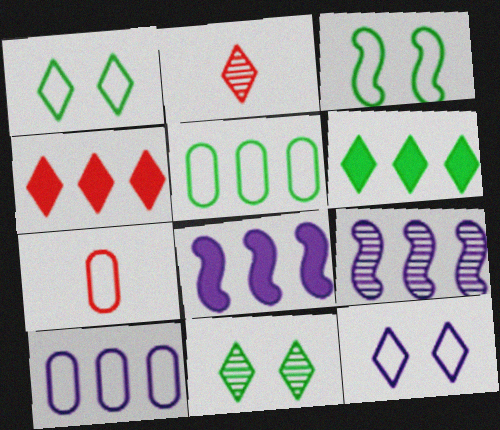[[2, 6, 12], 
[4, 5, 9], 
[7, 8, 11]]